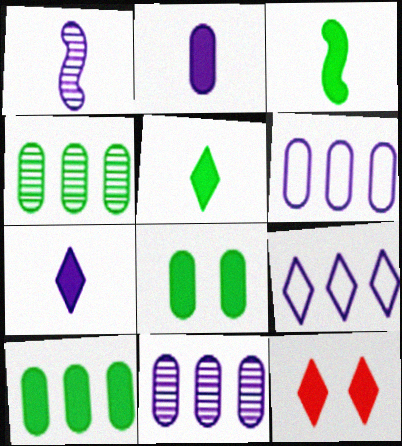[]